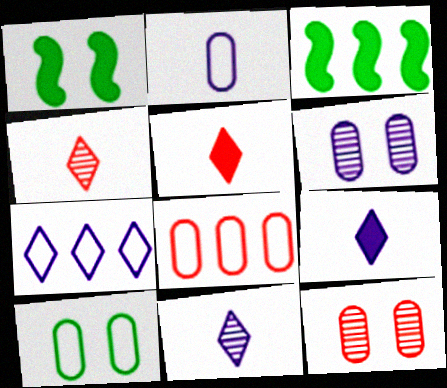[[1, 8, 11], 
[2, 8, 10]]